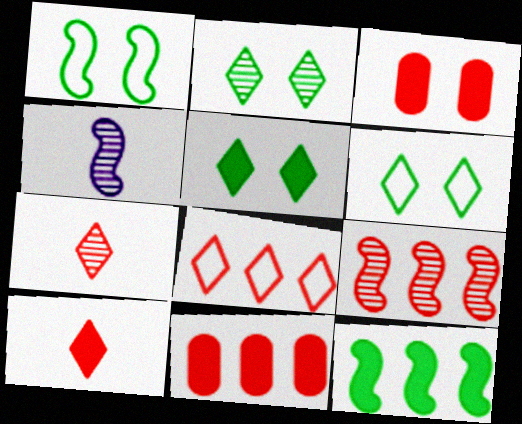[[2, 5, 6], 
[4, 6, 11], 
[8, 9, 11]]